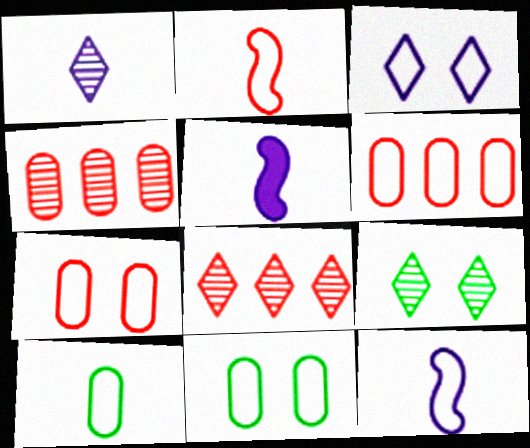[[1, 8, 9], 
[5, 6, 9], 
[5, 8, 11]]